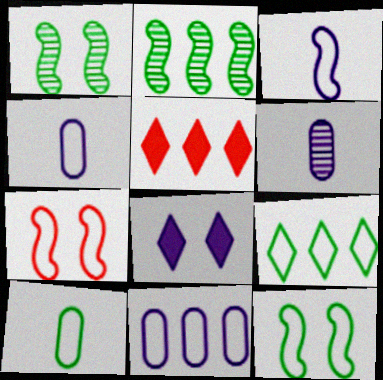[[1, 4, 5], 
[2, 5, 11], 
[4, 7, 9], 
[5, 6, 12], 
[9, 10, 12]]